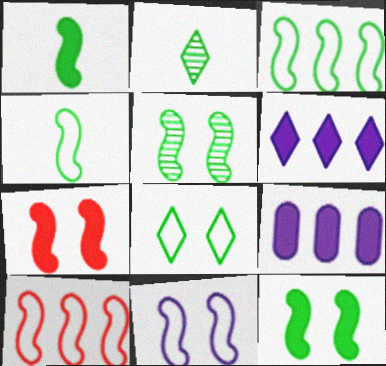[[1, 3, 5], 
[4, 10, 11], 
[5, 7, 11]]